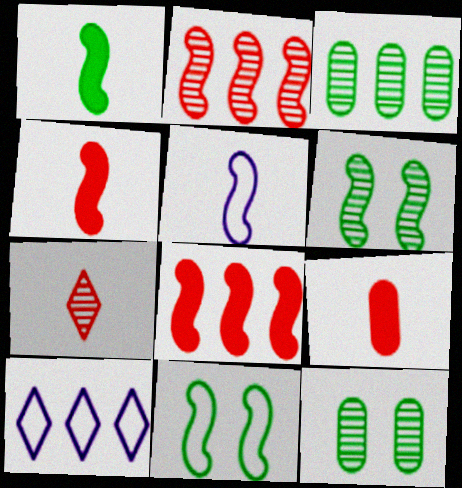[[3, 8, 10], 
[4, 10, 12], 
[5, 6, 8], 
[6, 9, 10]]